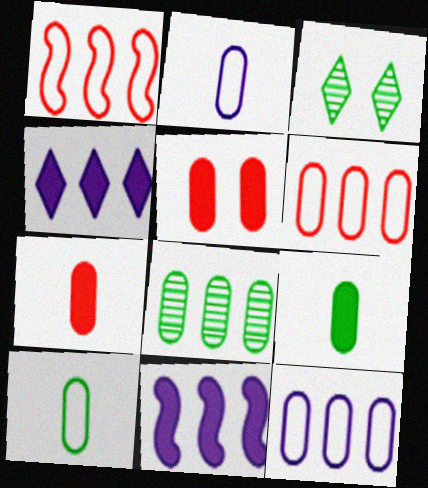[[1, 4, 8], 
[2, 5, 8]]